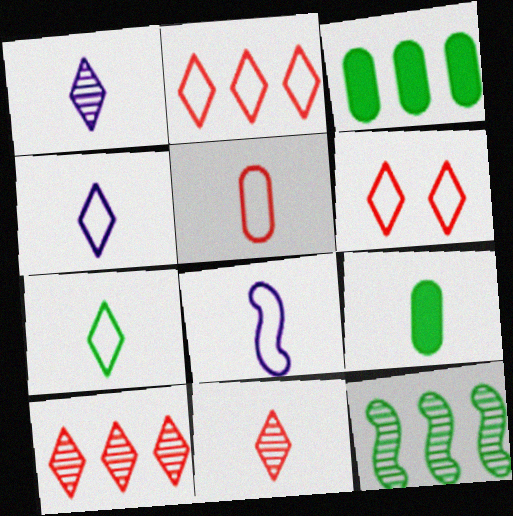[[5, 7, 8], 
[8, 9, 11]]